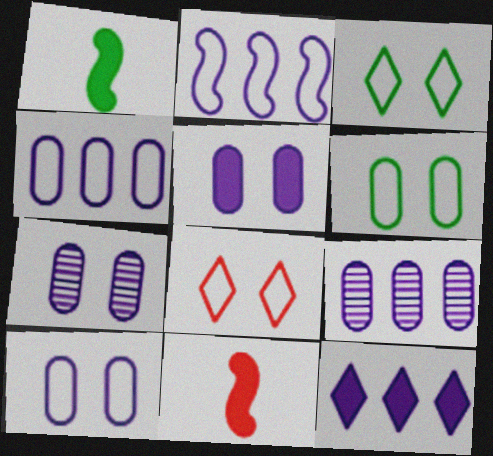[[1, 8, 9], 
[2, 9, 12], 
[3, 9, 11], 
[5, 7, 10]]